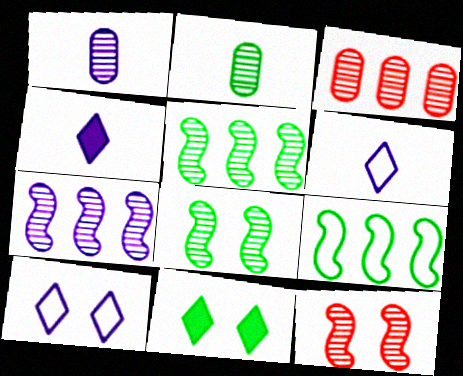[[2, 9, 11]]